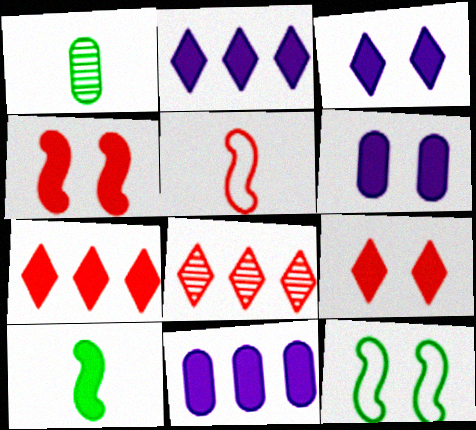[[6, 7, 10], 
[9, 10, 11]]